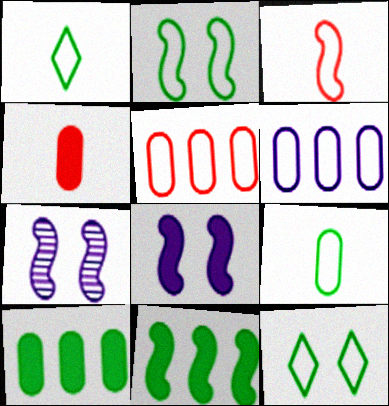[[3, 6, 12], 
[3, 7, 11]]